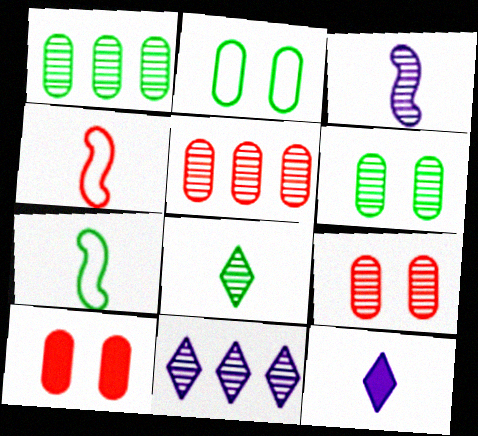[[7, 10, 11]]